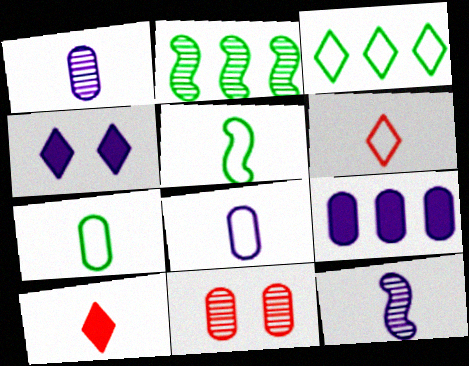[[1, 5, 10], 
[5, 6, 8], 
[7, 9, 11], 
[7, 10, 12]]